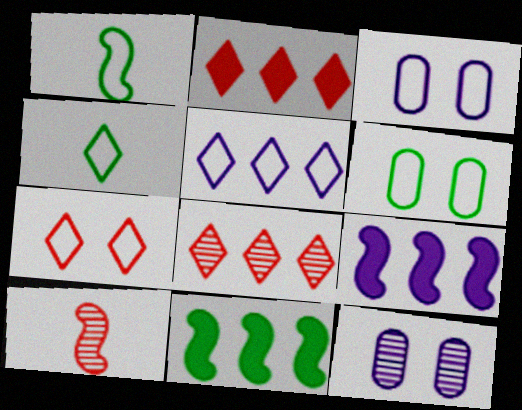[[1, 2, 12], 
[4, 5, 7]]